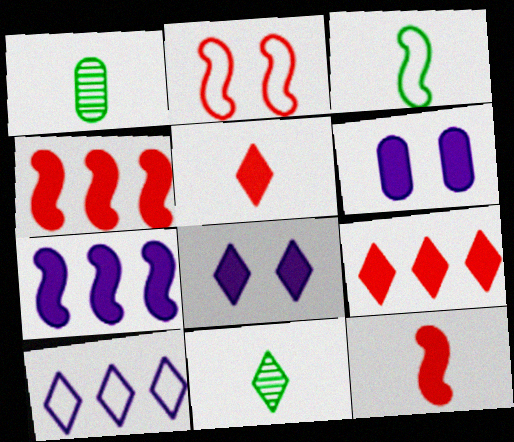[]